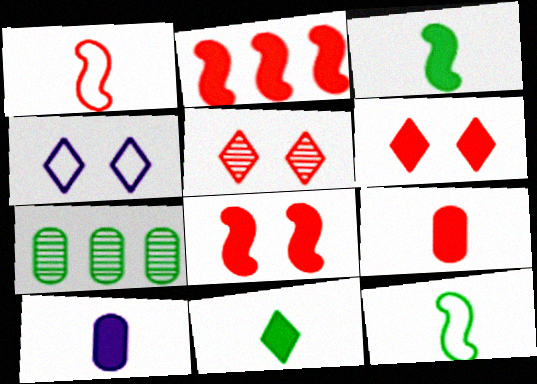[[2, 6, 9]]